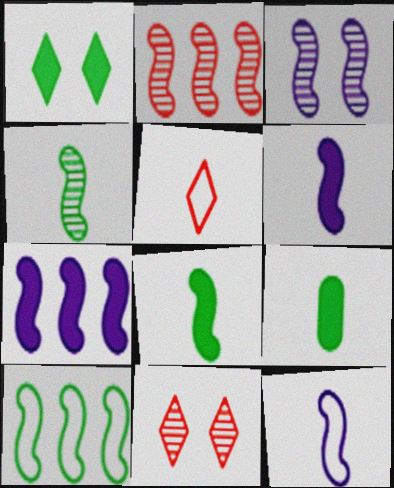[[2, 3, 4], 
[2, 7, 10], 
[3, 7, 12]]